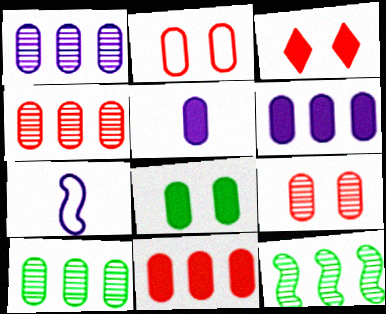[[1, 4, 10], 
[2, 5, 10], 
[3, 7, 10], 
[5, 8, 11]]